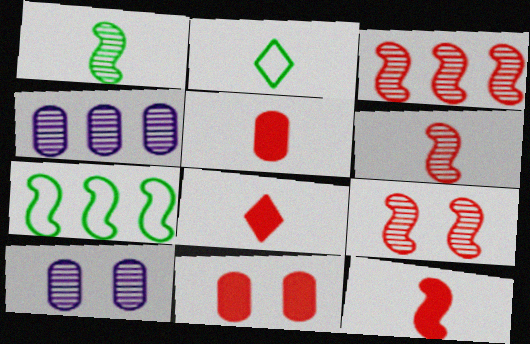[[3, 6, 9], 
[5, 8, 12], 
[7, 8, 10]]